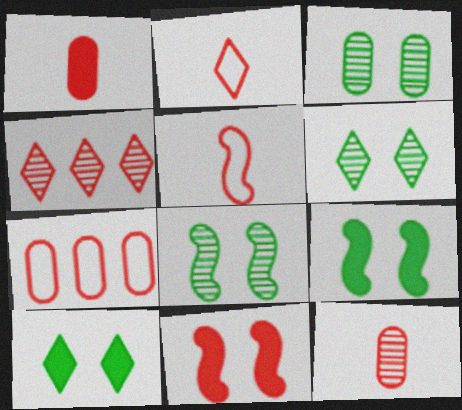[[3, 6, 8]]